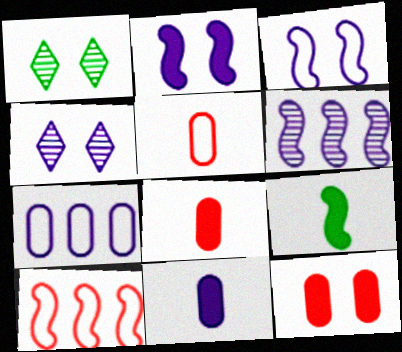[[1, 3, 12], 
[1, 10, 11]]